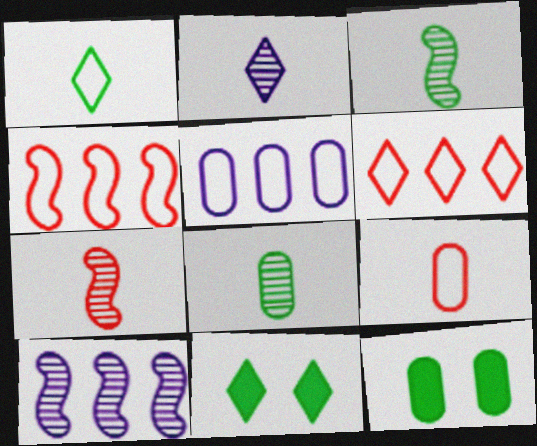[[2, 4, 12], 
[2, 6, 11], 
[2, 7, 8], 
[5, 7, 11], 
[9, 10, 11]]